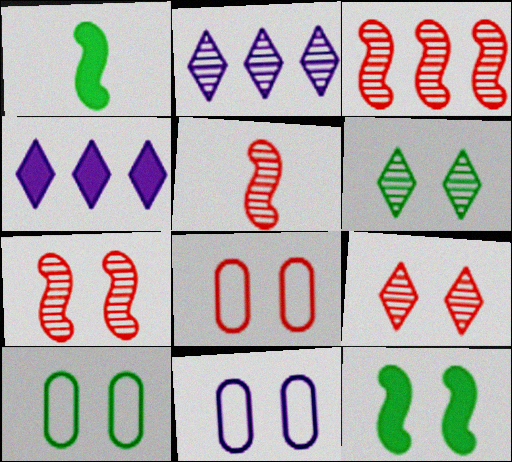[[1, 2, 8], 
[3, 5, 7], 
[4, 5, 10], 
[6, 10, 12], 
[8, 10, 11], 
[9, 11, 12]]